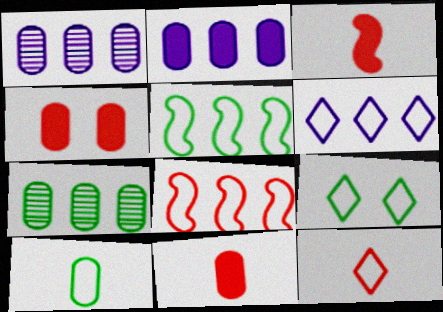[[1, 3, 9], 
[1, 4, 10], 
[5, 9, 10], 
[6, 9, 12]]